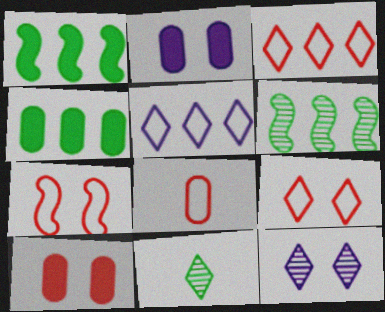[[1, 8, 12], 
[3, 7, 8]]